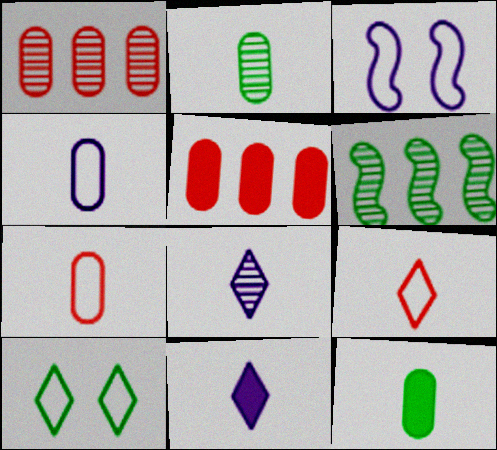[[6, 10, 12]]